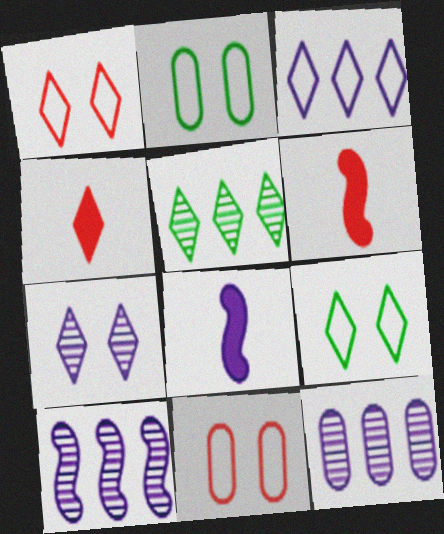[[2, 4, 10], 
[5, 8, 11], 
[6, 9, 12]]